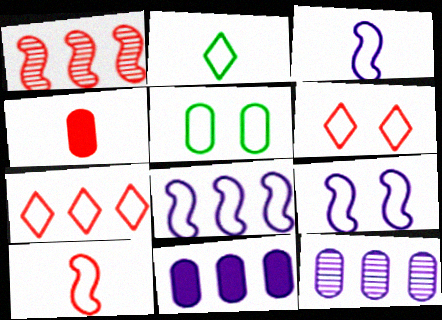[[1, 4, 6], 
[3, 5, 7], 
[3, 8, 9], 
[4, 5, 12], 
[5, 6, 9]]